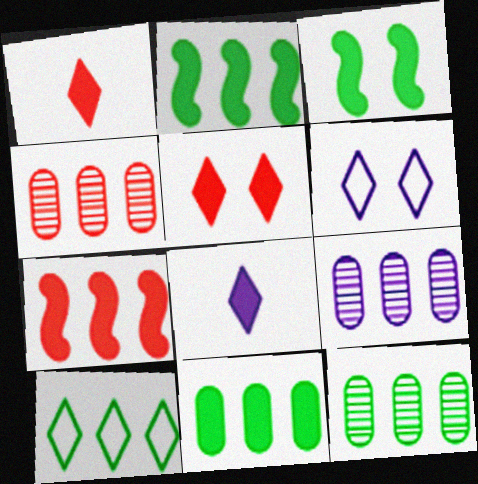[[2, 10, 12], 
[4, 9, 12], 
[7, 9, 10]]